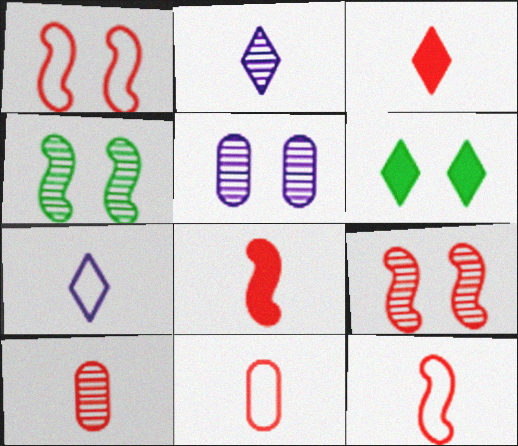[[1, 5, 6], 
[3, 10, 12]]